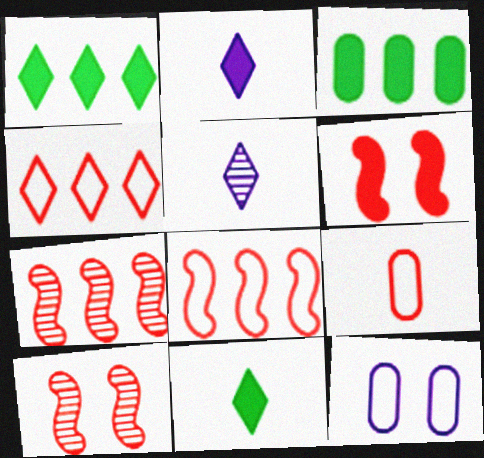[[2, 3, 6], 
[7, 11, 12]]